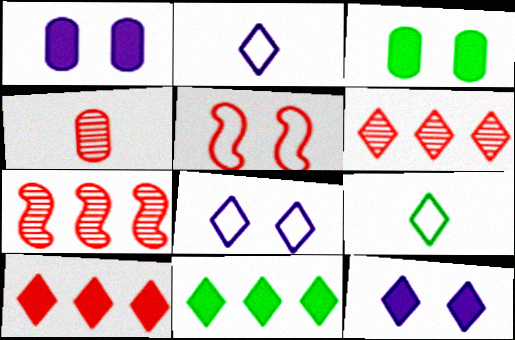[[1, 7, 9], 
[2, 3, 7], 
[4, 5, 10], 
[6, 9, 12]]